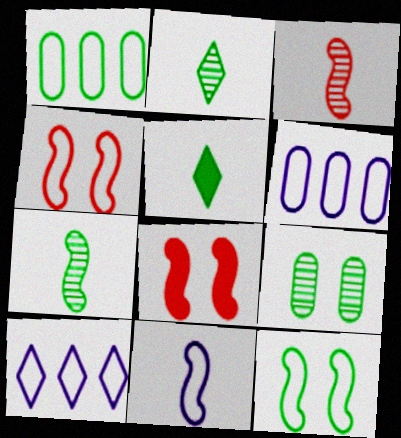[[2, 6, 8]]